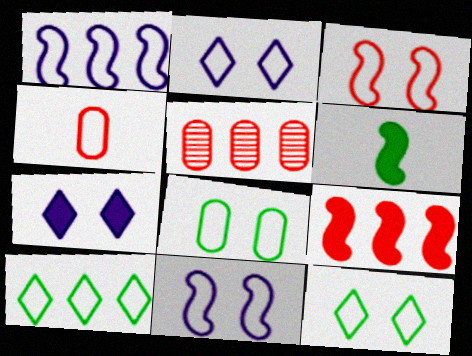[[1, 4, 12], 
[2, 3, 8], 
[2, 5, 6], 
[4, 10, 11]]